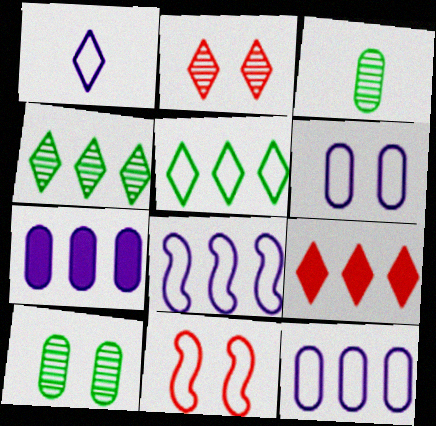[[1, 6, 8]]